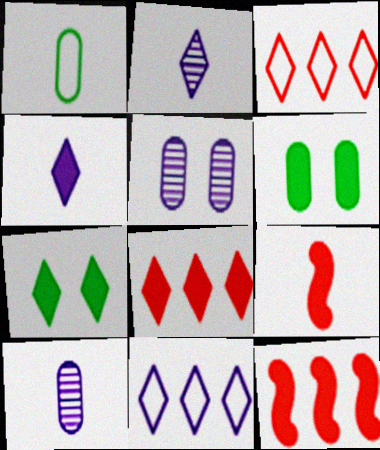[[1, 2, 9], 
[2, 3, 7], 
[4, 6, 12], 
[4, 7, 8]]